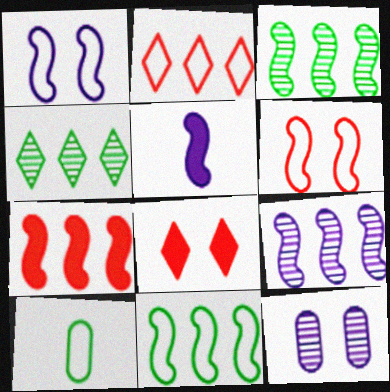[[1, 2, 10], 
[1, 5, 9], 
[3, 5, 6], 
[7, 9, 11], 
[8, 9, 10]]